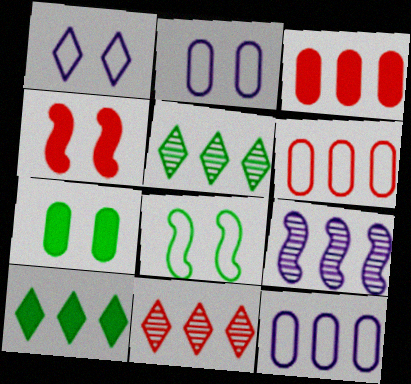[[6, 9, 10]]